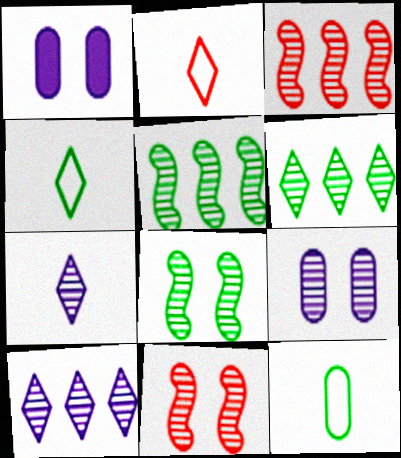[[1, 2, 5], 
[1, 3, 4]]